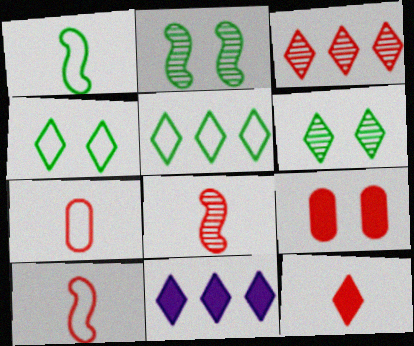[[2, 7, 11], 
[3, 5, 11], 
[3, 9, 10], 
[7, 8, 12]]